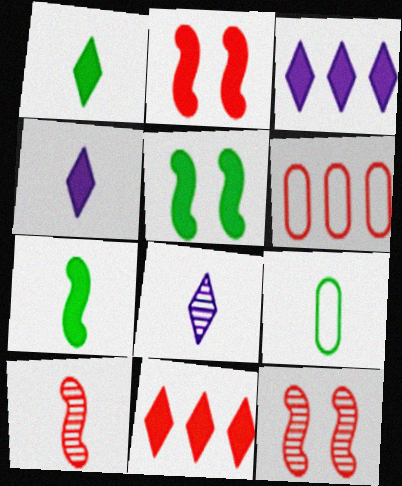[[3, 9, 12], 
[4, 9, 10], 
[5, 6, 8]]